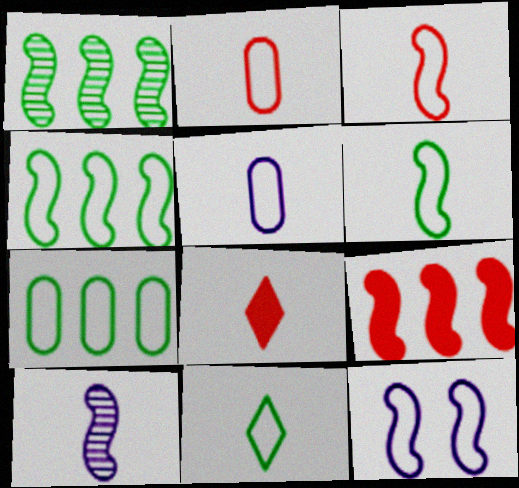[[3, 4, 12], 
[3, 5, 11]]